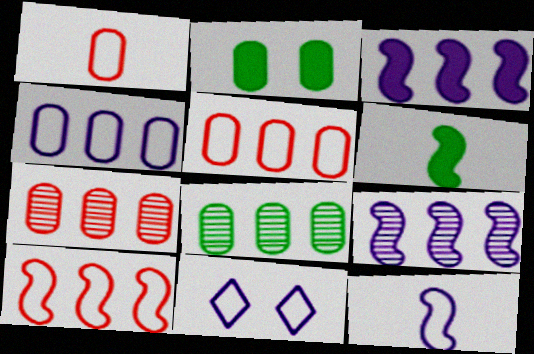[[4, 11, 12], 
[6, 7, 11]]